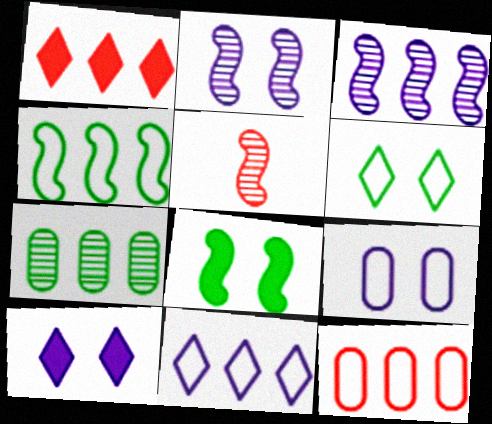[[2, 9, 10], 
[4, 11, 12]]